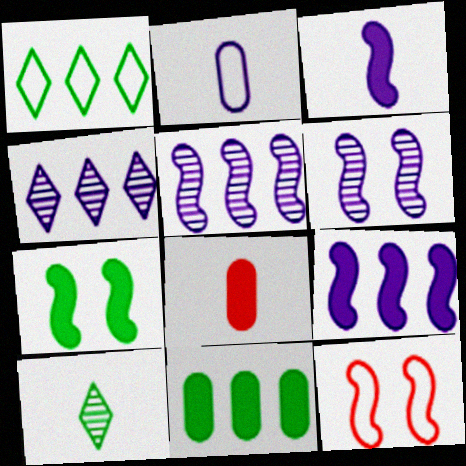[[1, 2, 12], 
[1, 6, 8], 
[6, 7, 12]]